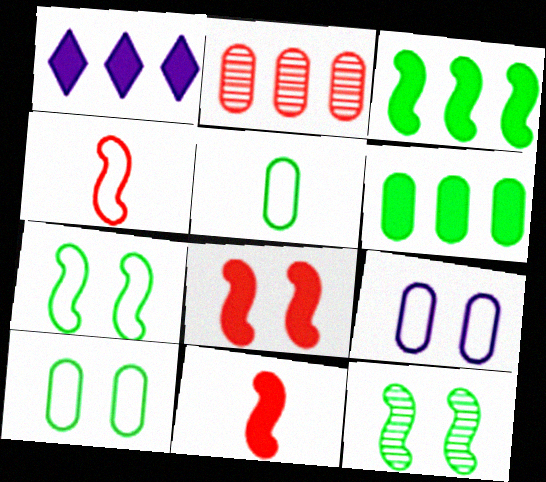[]